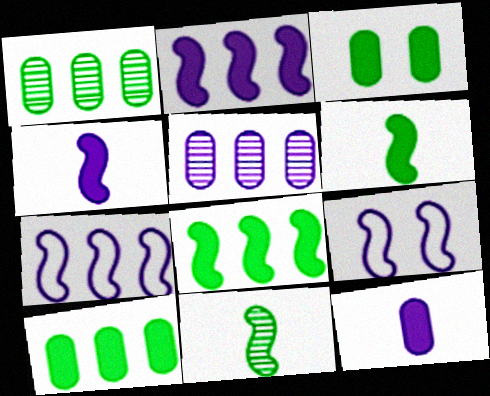[]